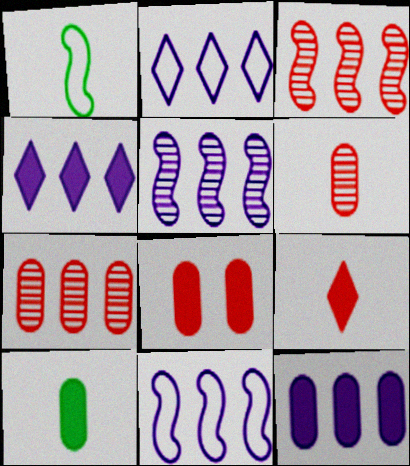[[2, 5, 12], 
[8, 10, 12]]